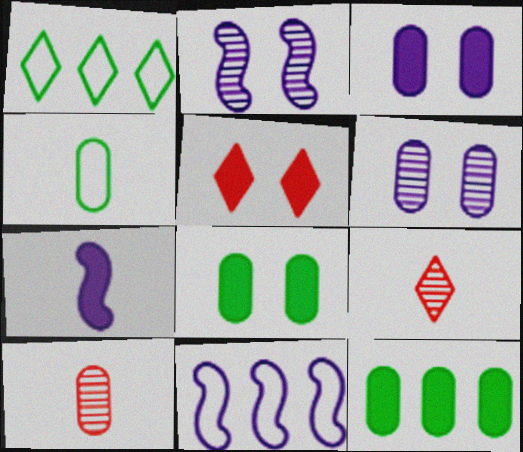[[2, 7, 11], 
[4, 7, 9], 
[5, 7, 12], 
[8, 9, 11]]